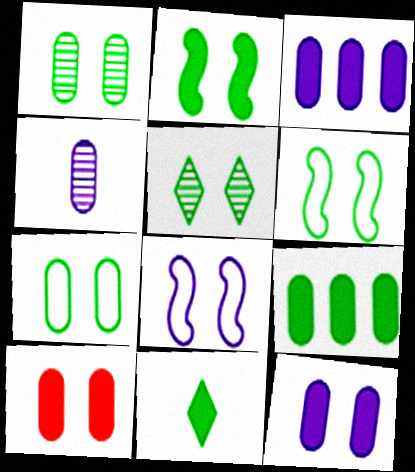[[2, 5, 7], 
[2, 9, 11], 
[5, 8, 10]]